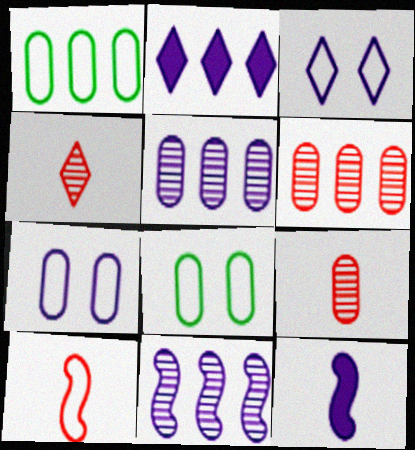[[1, 3, 10], 
[3, 5, 12]]